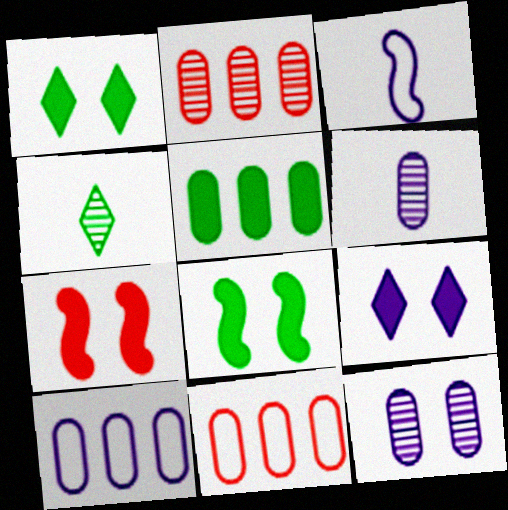[[1, 2, 3], 
[2, 5, 10], 
[4, 7, 10]]